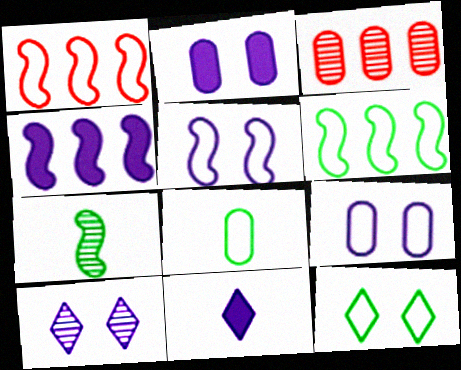[[2, 3, 8], 
[2, 4, 11], 
[2, 5, 10], 
[3, 7, 10], 
[6, 8, 12]]